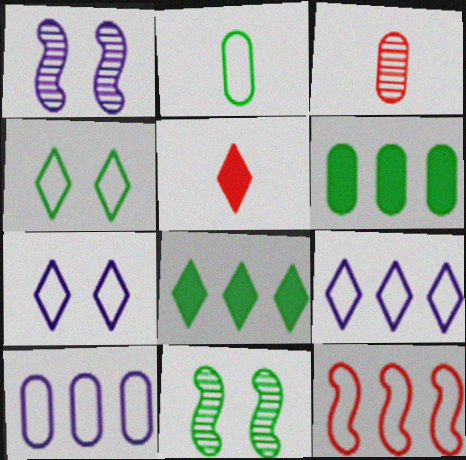[[2, 7, 12], 
[2, 8, 11], 
[5, 10, 11]]